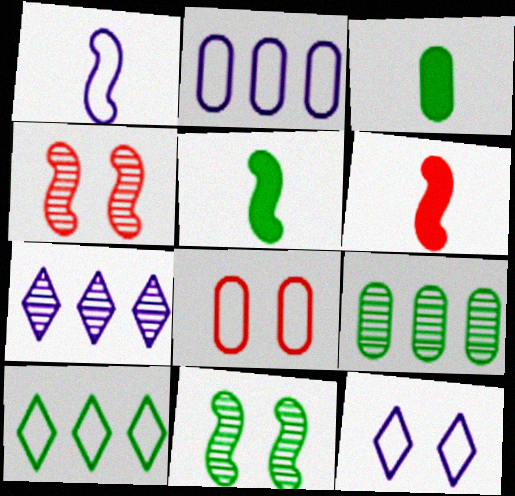[[1, 2, 12], 
[1, 8, 10], 
[3, 10, 11], 
[5, 7, 8], 
[6, 9, 12]]